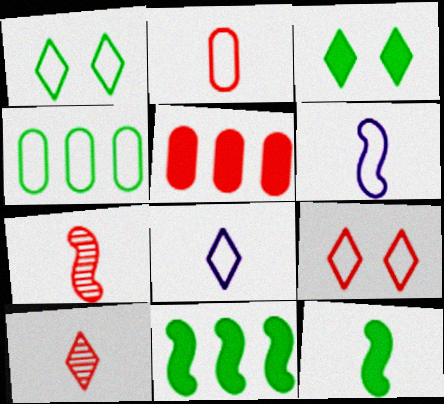[[4, 6, 9], 
[5, 7, 9], 
[6, 7, 12]]